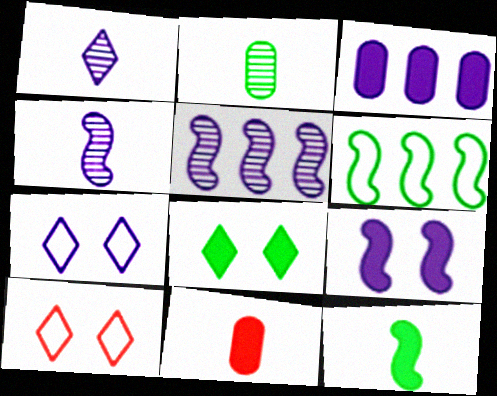[[2, 6, 8], 
[3, 4, 7]]